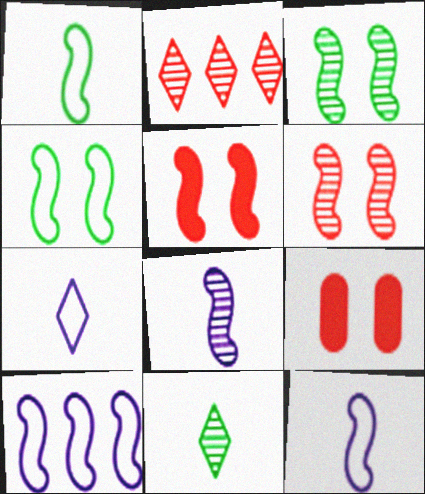[[9, 10, 11]]